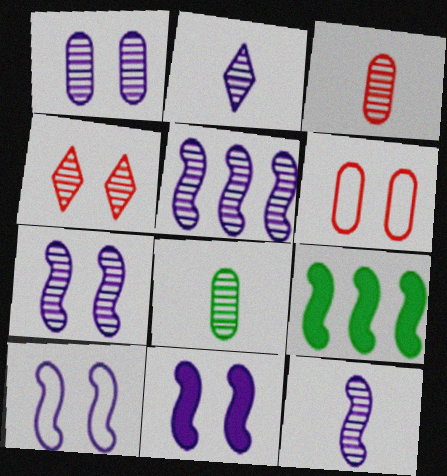[[1, 2, 5], 
[2, 6, 9], 
[4, 5, 8], 
[5, 7, 12], 
[7, 10, 11]]